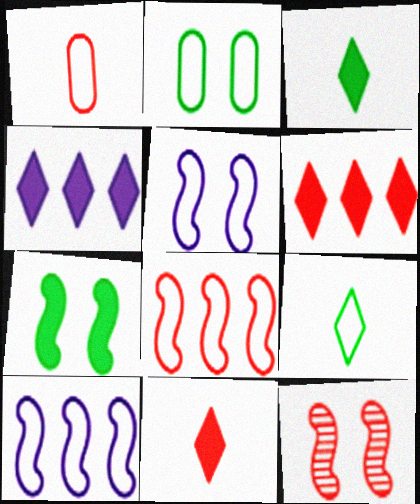[[1, 6, 12], 
[5, 7, 12]]